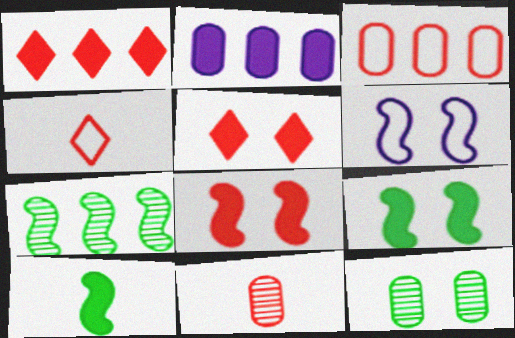[[2, 5, 10], 
[5, 6, 12]]